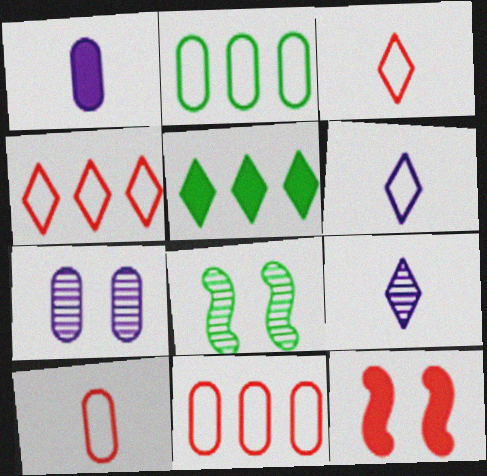[[1, 4, 8], 
[1, 5, 12], 
[2, 9, 12]]